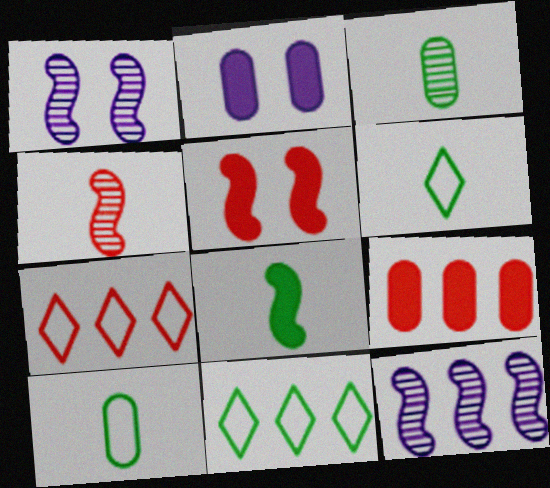[[1, 6, 9], 
[2, 4, 11], 
[3, 6, 8], 
[9, 11, 12]]